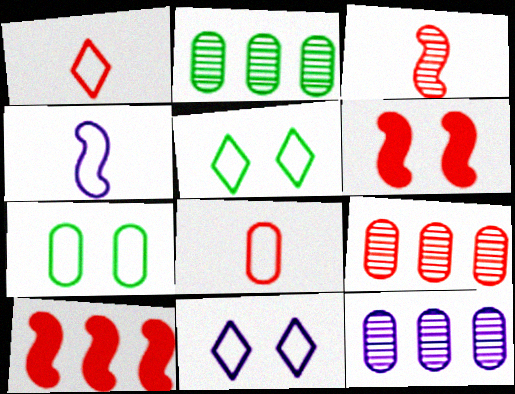[[1, 6, 9], 
[2, 9, 12]]